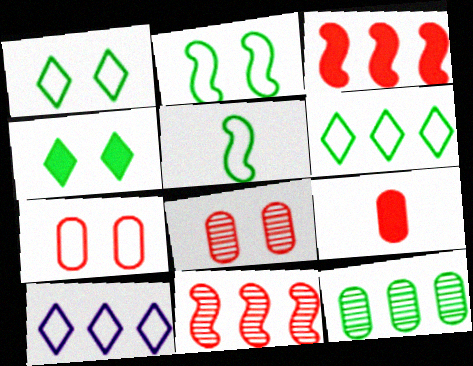[[3, 10, 12], 
[4, 5, 12], 
[5, 7, 10]]